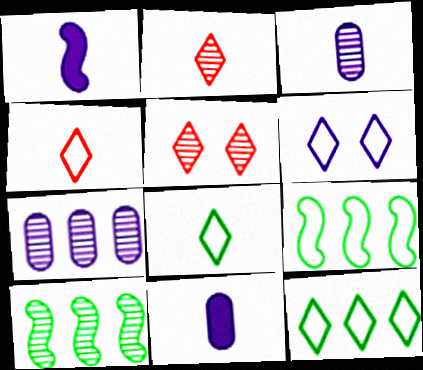[[1, 6, 7], 
[3, 5, 10], 
[4, 6, 12], 
[5, 9, 11]]